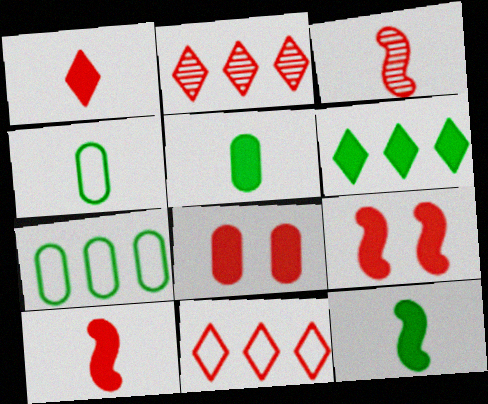[[3, 8, 11]]